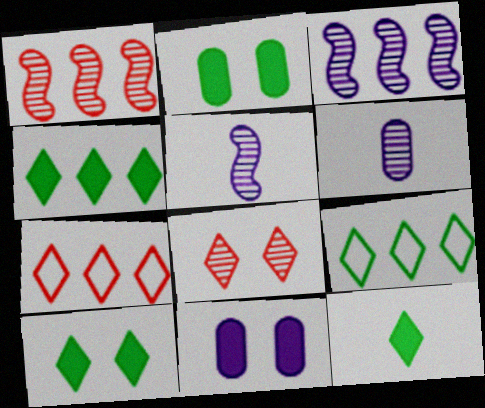[[2, 5, 7], 
[4, 10, 12]]